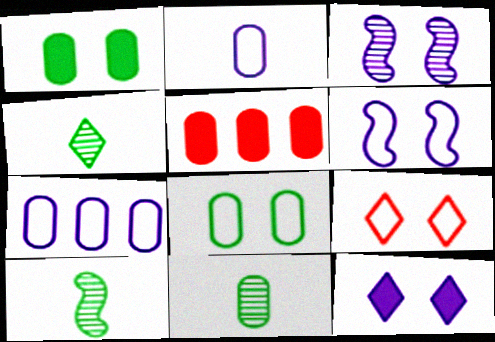[[1, 3, 9], 
[4, 5, 6], 
[4, 10, 11], 
[6, 8, 9]]